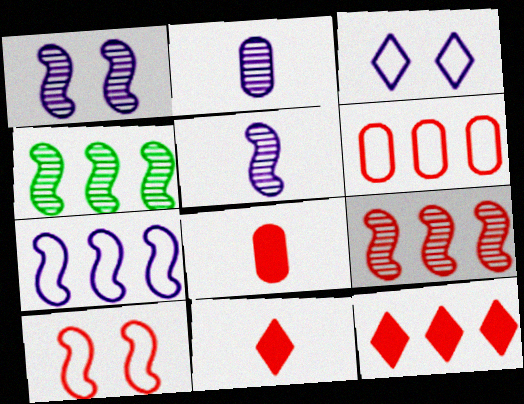[[3, 4, 8], 
[6, 9, 12]]